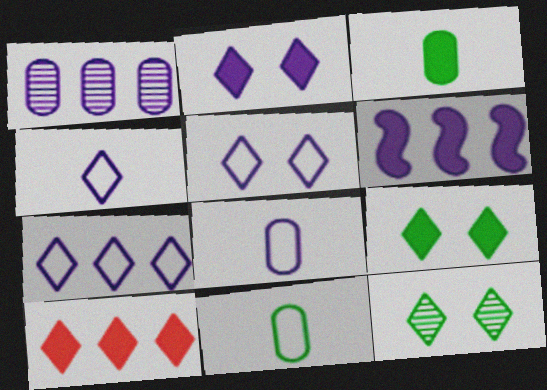[[1, 6, 7], 
[4, 5, 7], 
[4, 10, 12]]